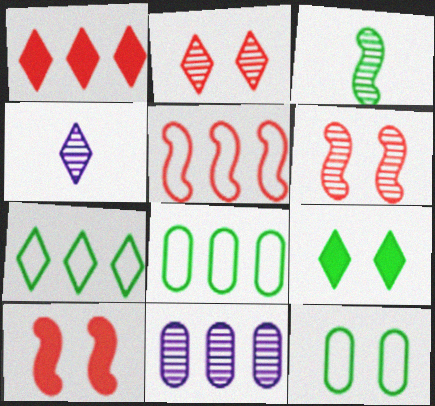[[2, 3, 11], 
[3, 8, 9], 
[4, 8, 10]]